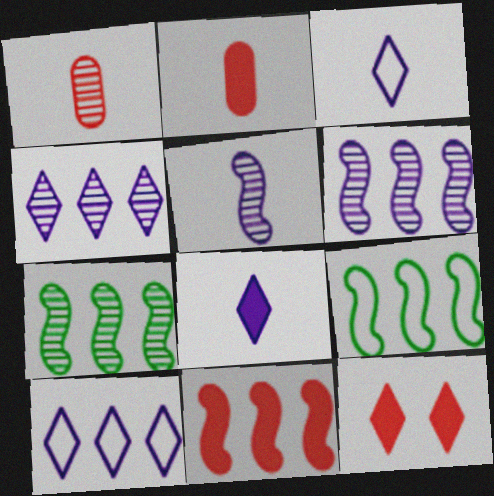[[2, 11, 12], 
[6, 9, 11]]